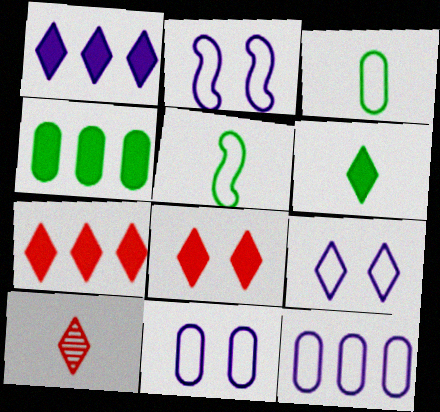[[1, 6, 8], 
[2, 4, 10], 
[2, 9, 11]]